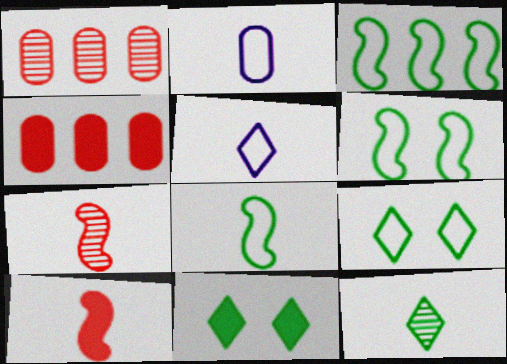[[2, 10, 12], 
[3, 6, 8]]